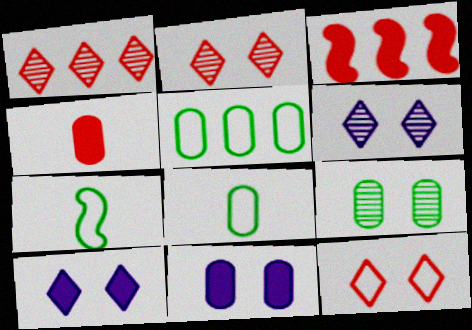[[1, 7, 11], 
[3, 6, 8]]